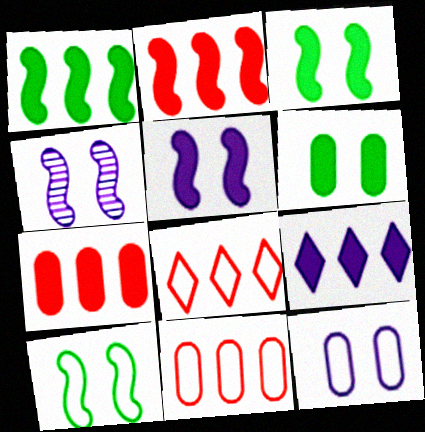[[1, 7, 9]]